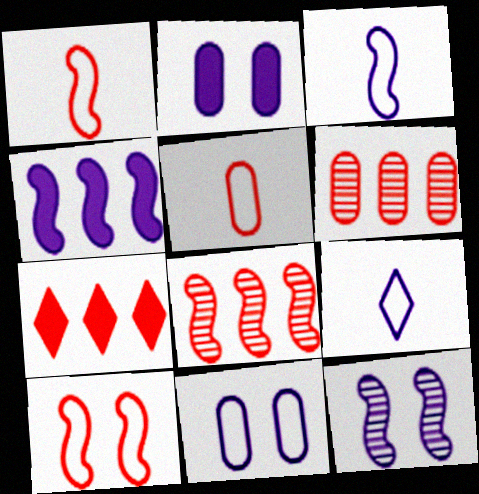[[3, 4, 12]]